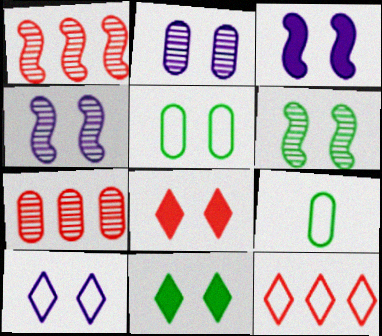[[2, 3, 10], 
[4, 5, 8], 
[5, 6, 11]]